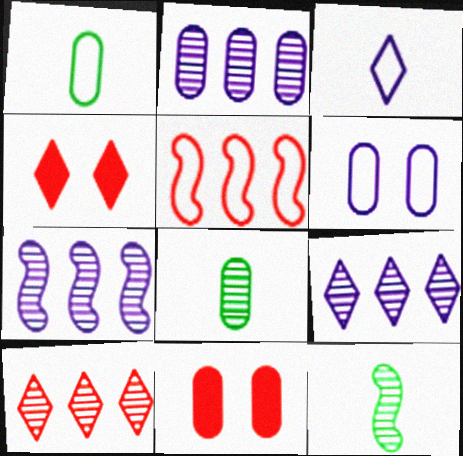[[1, 2, 11], 
[1, 4, 7], 
[2, 7, 9]]